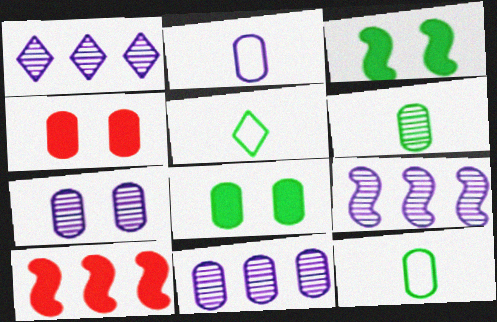[[1, 9, 11], 
[4, 5, 9], 
[4, 11, 12], 
[5, 7, 10]]